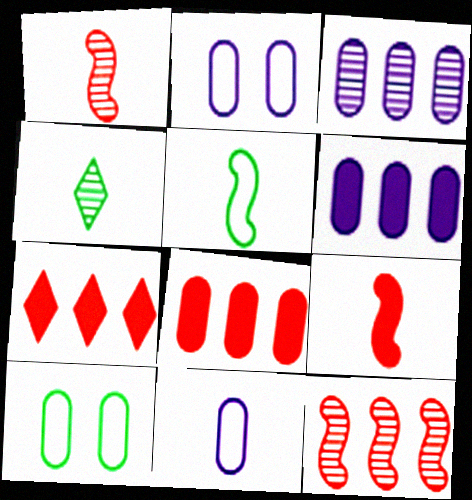[[4, 9, 11]]